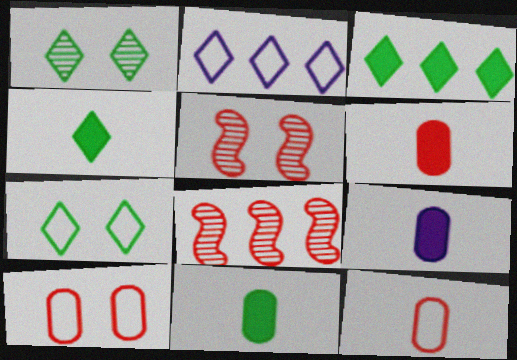[[2, 5, 11], 
[6, 9, 11], 
[7, 8, 9]]